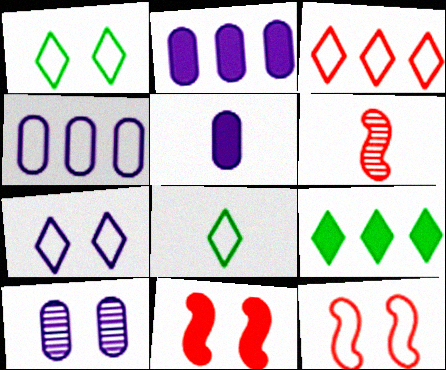[[1, 2, 6], 
[1, 10, 11], 
[3, 7, 8], 
[4, 5, 10], 
[4, 8, 12], 
[5, 6, 8], 
[5, 9, 11]]